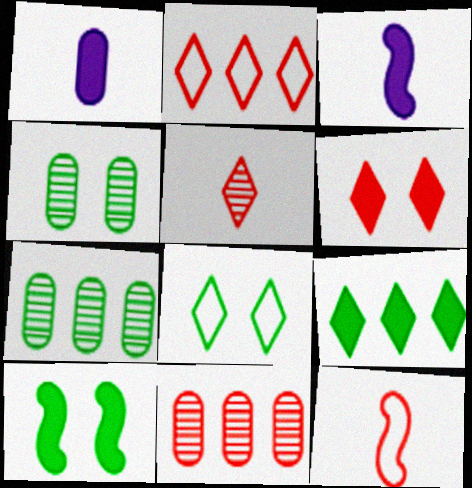[[2, 3, 4], 
[2, 5, 6], 
[3, 8, 11], 
[4, 8, 10], 
[6, 11, 12]]